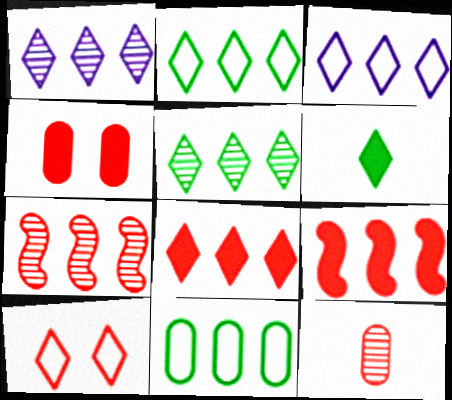[[1, 2, 8], 
[1, 6, 10], 
[1, 9, 11], 
[3, 5, 8], 
[9, 10, 12]]